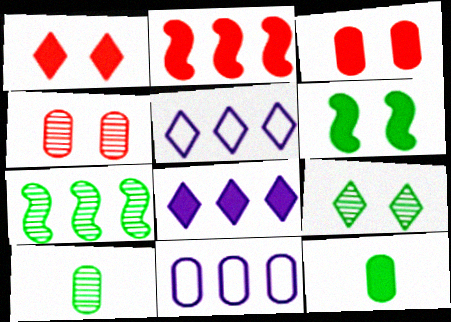[[3, 10, 11], 
[4, 11, 12], 
[7, 9, 10]]